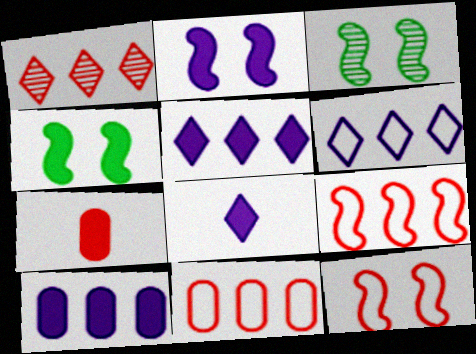[[1, 7, 12], 
[2, 3, 12], 
[2, 8, 10], 
[3, 6, 7], 
[3, 8, 11], 
[4, 5, 7]]